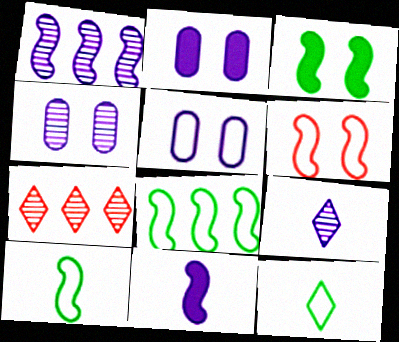[[1, 4, 9], 
[2, 4, 5], 
[2, 7, 10]]